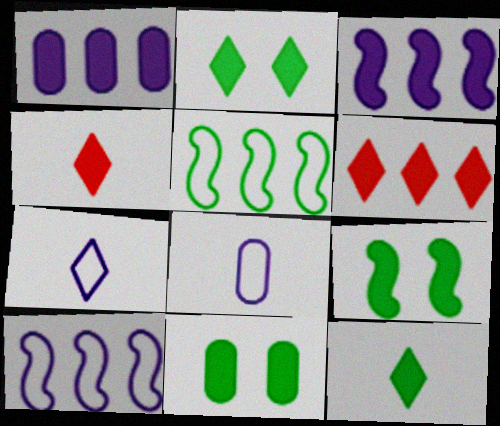[[1, 4, 9], 
[2, 9, 11], 
[3, 4, 11]]